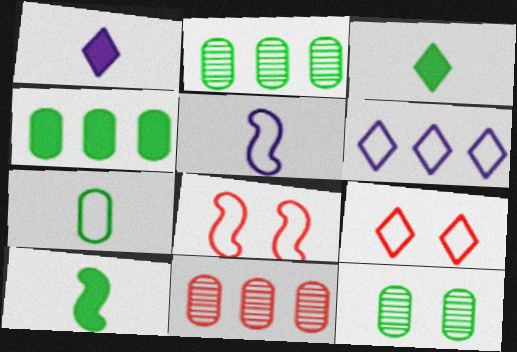[[1, 2, 8], 
[4, 7, 12], 
[6, 7, 8]]